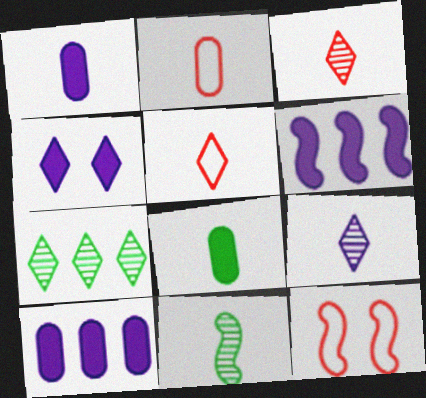[[1, 4, 6], 
[1, 5, 11], 
[1, 7, 12], 
[4, 5, 7], 
[6, 11, 12]]